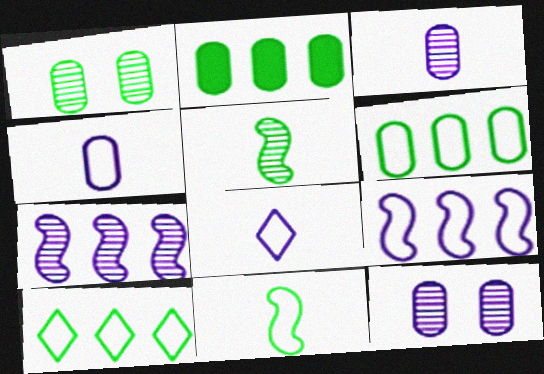[]